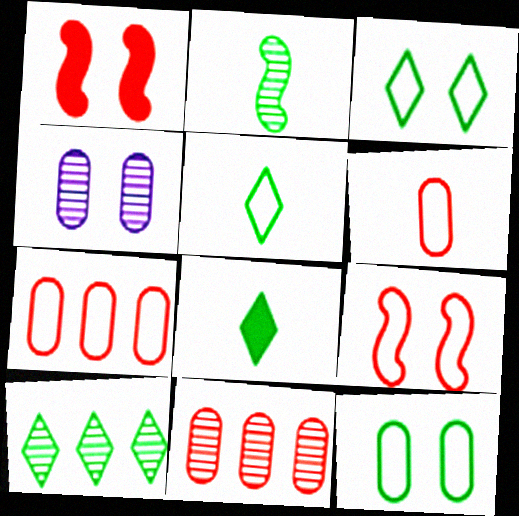[[1, 3, 4], 
[3, 8, 10]]